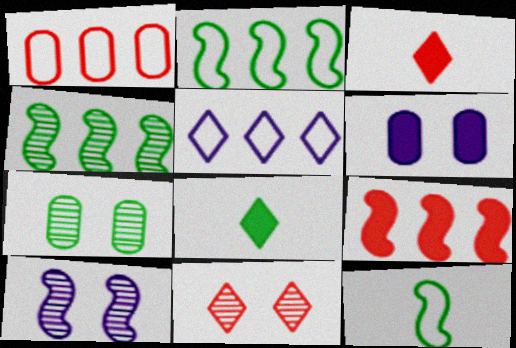[[1, 2, 5], 
[1, 8, 10], 
[2, 7, 8], 
[5, 8, 11], 
[6, 8, 9], 
[7, 10, 11], 
[9, 10, 12]]